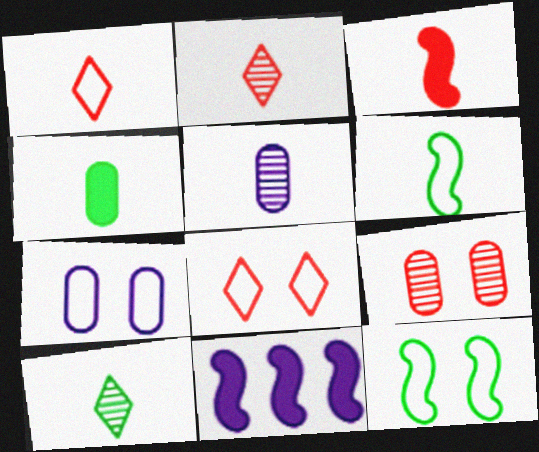[[4, 6, 10], 
[7, 8, 12]]